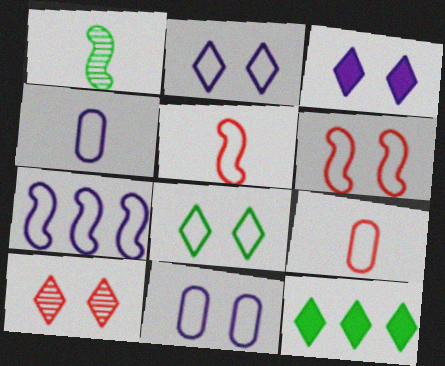[[2, 4, 7], 
[3, 8, 10], 
[6, 8, 11], 
[7, 8, 9]]